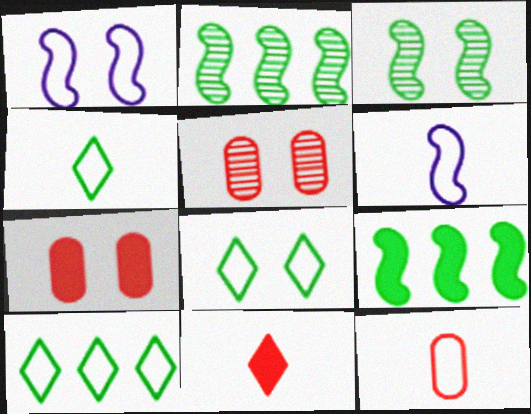[[1, 10, 12], 
[4, 6, 12], 
[4, 8, 10]]